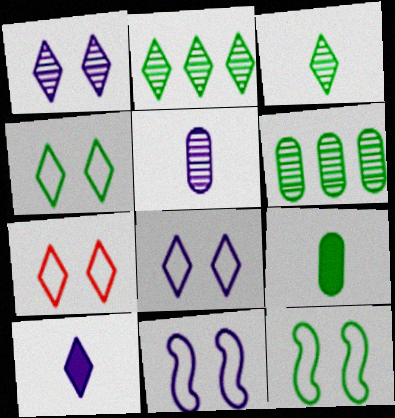[[2, 7, 10], 
[2, 9, 12], 
[4, 7, 8]]